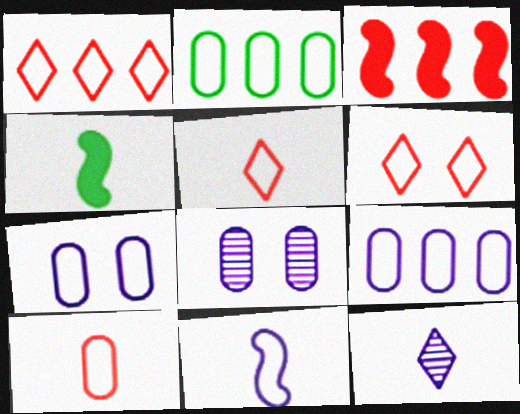[[1, 4, 8], 
[1, 5, 6], 
[2, 6, 11], 
[2, 7, 10], 
[4, 10, 12]]